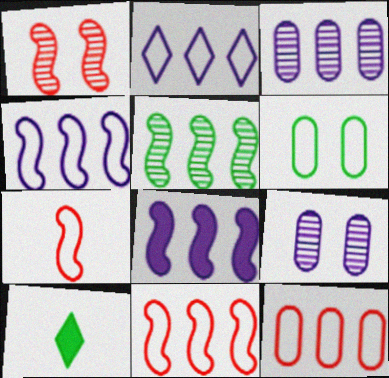[[2, 3, 8], 
[2, 6, 7], 
[5, 6, 10], 
[5, 8, 11], 
[9, 10, 11]]